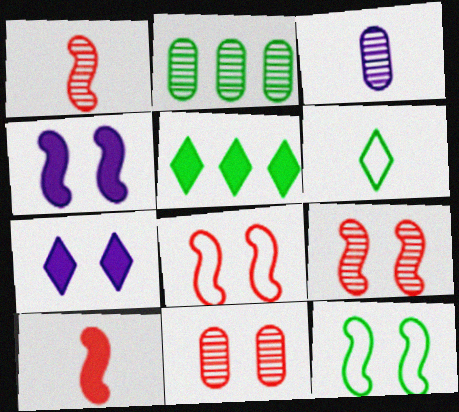[[2, 3, 11], 
[3, 5, 8], 
[3, 6, 10], 
[4, 9, 12], 
[7, 11, 12]]